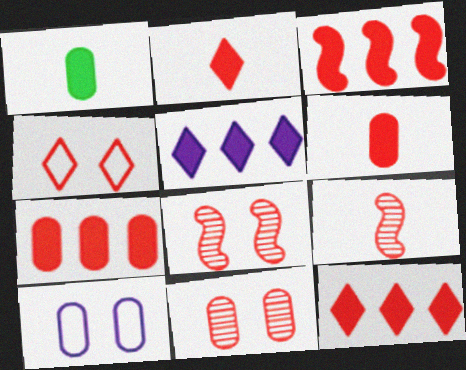[[3, 7, 12], 
[4, 7, 9]]